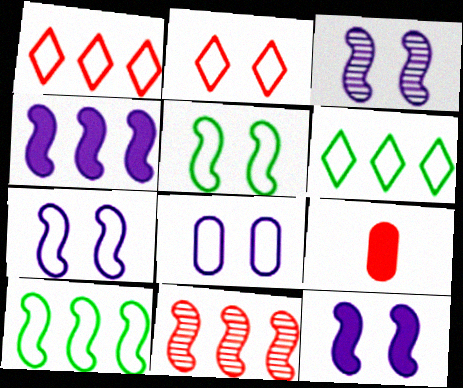[[2, 5, 8], 
[2, 9, 11], 
[3, 6, 9], 
[3, 7, 12], 
[4, 10, 11]]